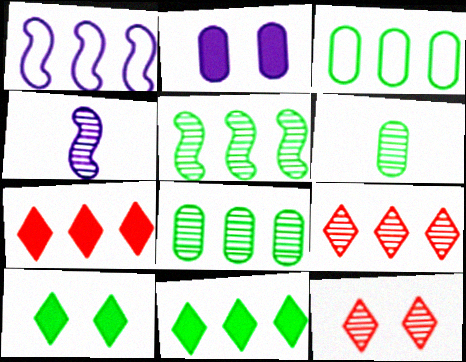[[1, 7, 8], 
[3, 5, 11], 
[4, 8, 12]]